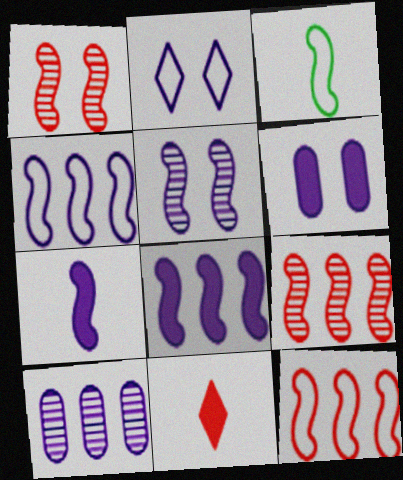[[1, 3, 8], 
[2, 5, 6], 
[2, 7, 10], 
[4, 5, 7]]